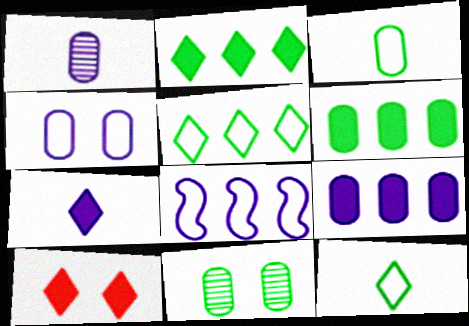[[1, 4, 9], 
[2, 7, 10], 
[3, 6, 11]]